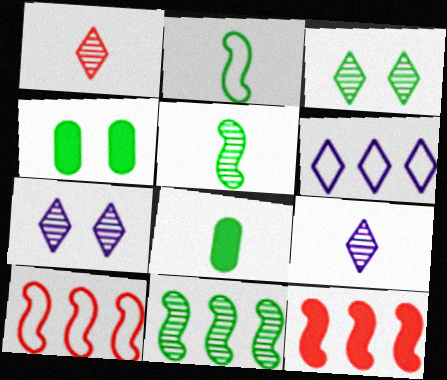[[4, 9, 10], 
[7, 8, 10]]